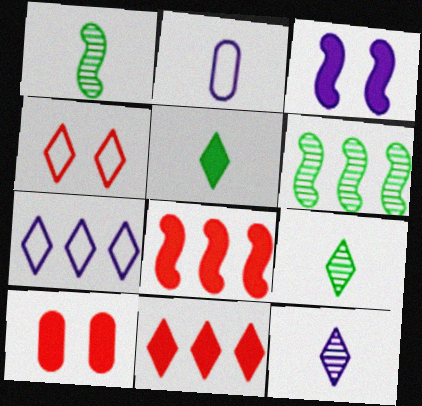[[1, 7, 10]]